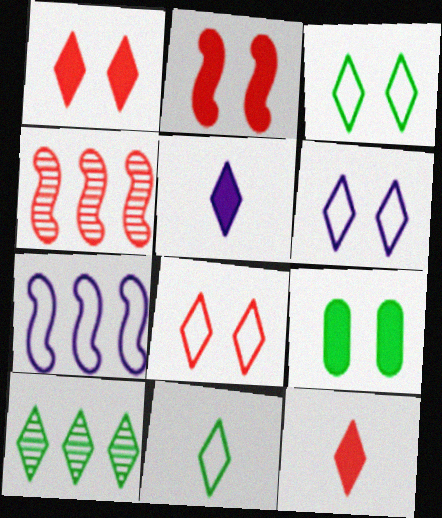[[3, 6, 8], 
[5, 8, 10], 
[6, 10, 12]]